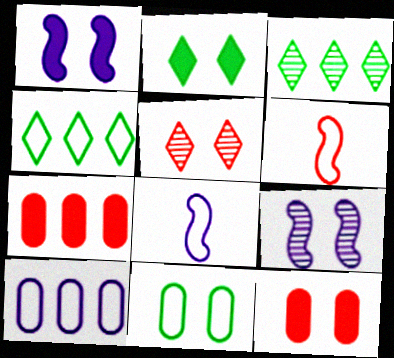[[1, 2, 12], 
[1, 5, 11], 
[3, 8, 12], 
[5, 6, 7]]